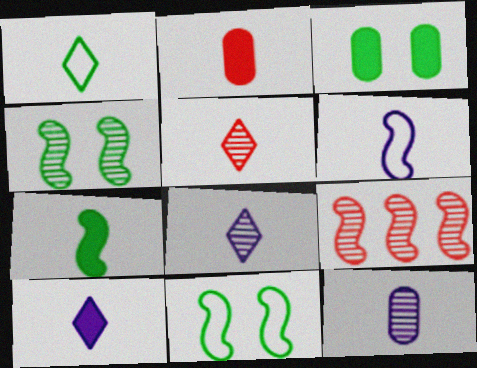[[1, 5, 10], 
[2, 7, 10], 
[6, 10, 12]]